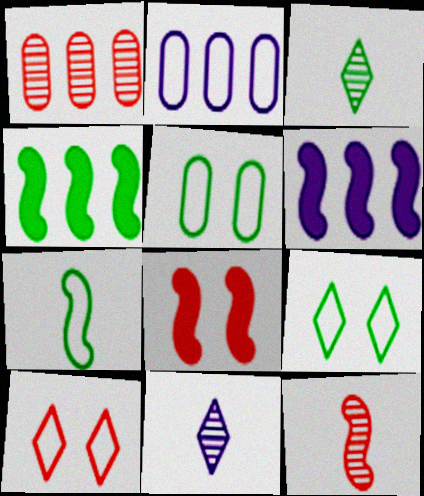[[2, 3, 8], 
[2, 7, 10], 
[3, 4, 5]]